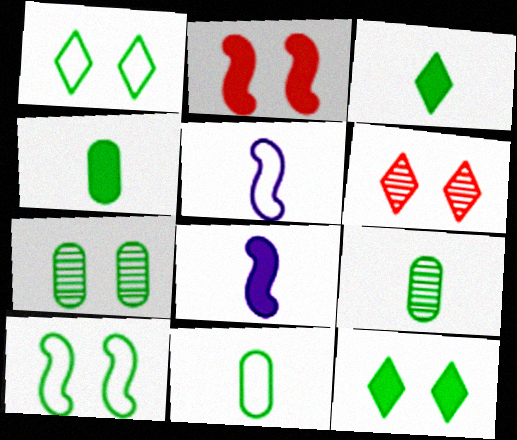[[4, 9, 11], 
[7, 10, 12]]